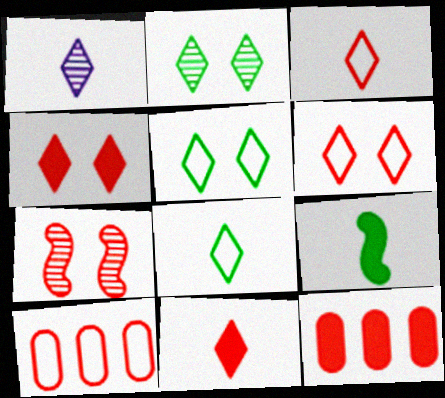[[1, 8, 11], 
[3, 7, 12], 
[7, 10, 11]]